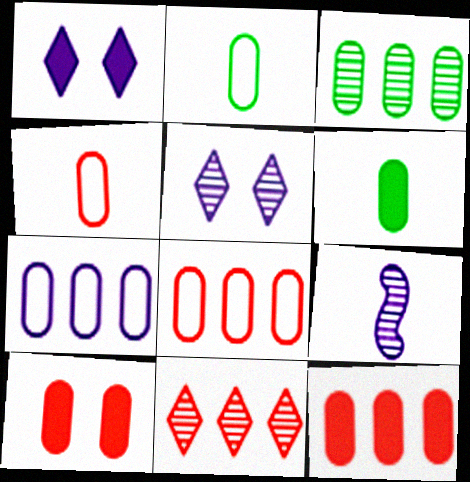[[1, 7, 9], 
[3, 7, 12]]